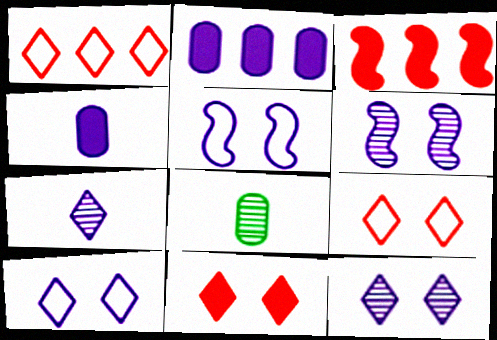[[2, 5, 7], 
[3, 8, 10]]